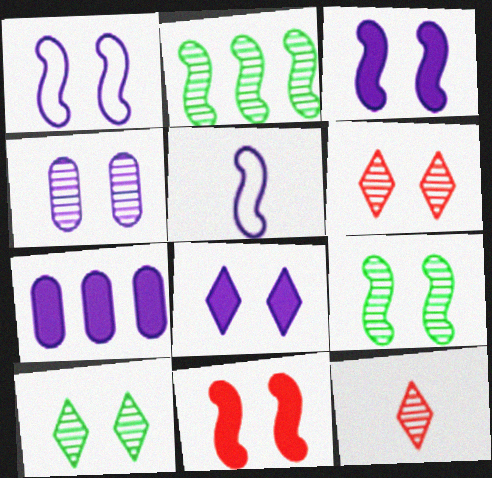[[1, 4, 8], 
[1, 9, 11], 
[2, 4, 12], 
[2, 5, 11], 
[4, 6, 9]]